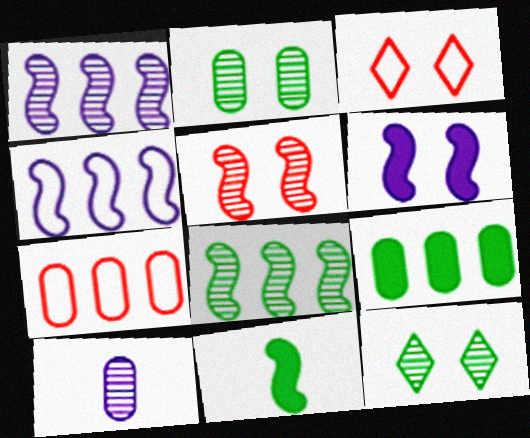[[2, 3, 6], 
[4, 5, 11]]